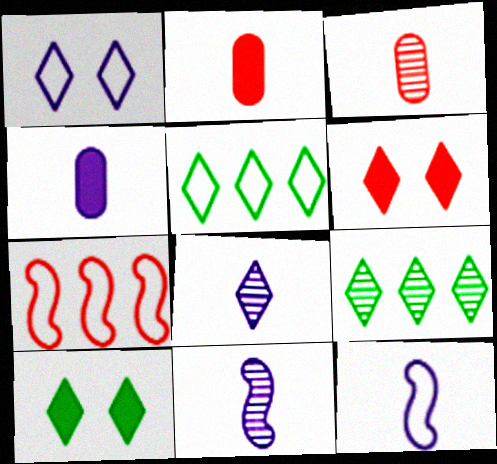[[3, 6, 7], 
[4, 8, 12], 
[5, 6, 8]]